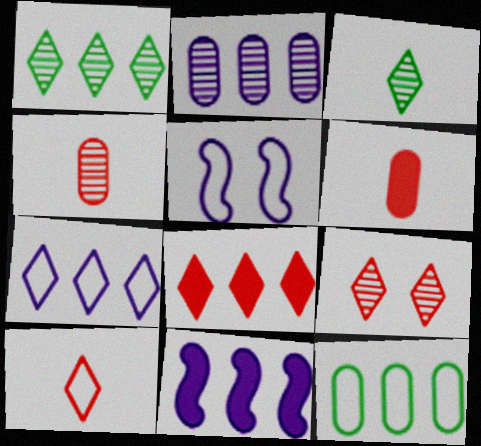[[1, 5, 6], 
[1, 7, 8], 
[2, 7, 11], 
[5, 10, 12], 
[8, 9, 10]]